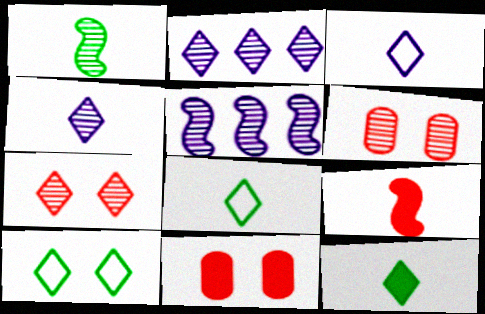[[1, 2, 6], 
[5, 8, 11]]